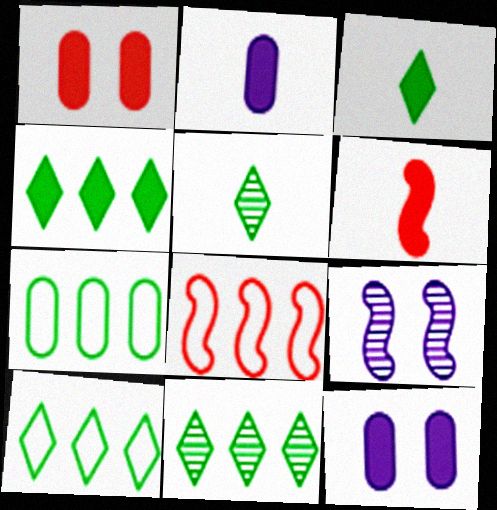[[2, 3, 6], 
[4, 6, 12], 
[4, 10, 11], 
[5, 8, 12]]